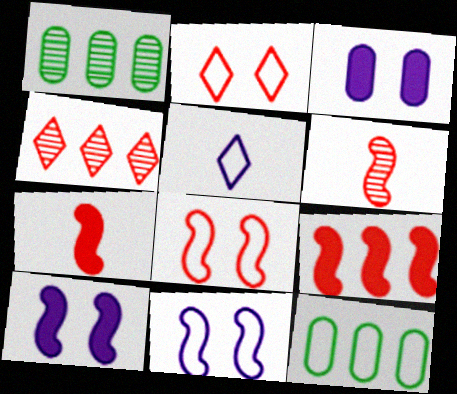[[5, 8, 12], 
[6, 8, 9]]